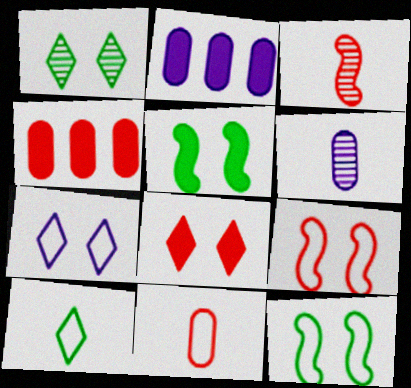[[1, 7, 8]]